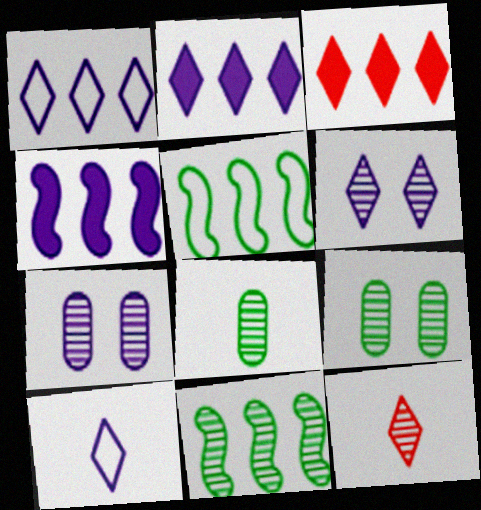[[2, 6, 10], 
[4, 7, 10], 
[7, 11, 12]]